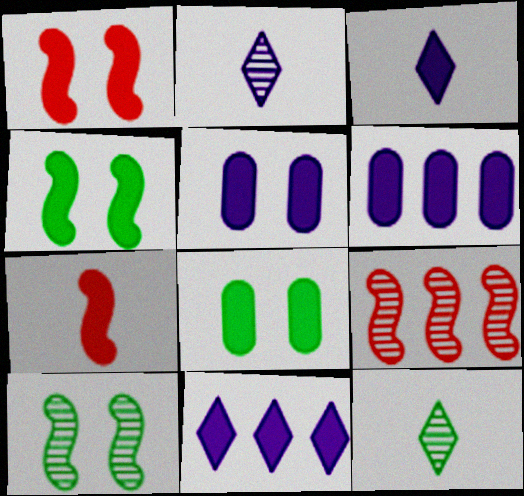[[7, 8, 11]]